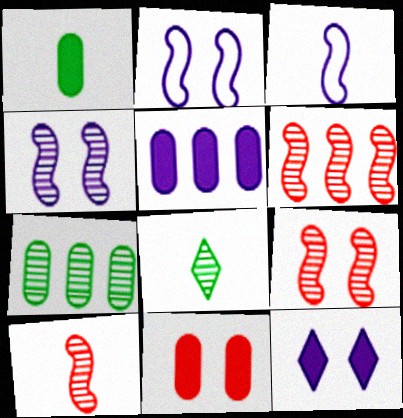[[1, 5, 11], 
[6, 9, 10]]